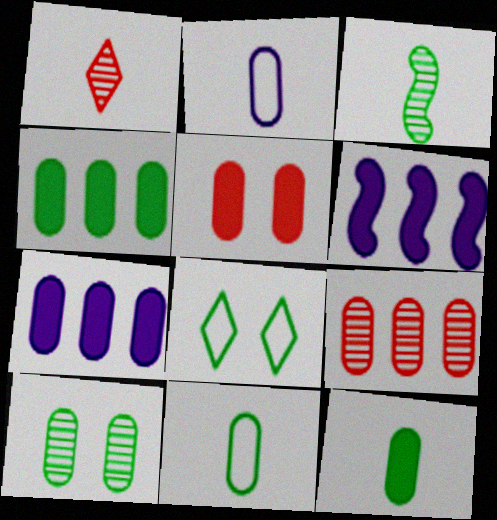[[3, 4, 8], 
[4, 10, 11], 
[5, 7, 12]]